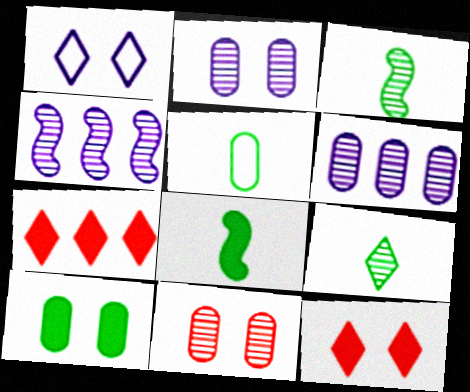[[1, 7, 9], 
[4, 5, 12], 
[4, 9, 11], 
[5, 8, 9]]